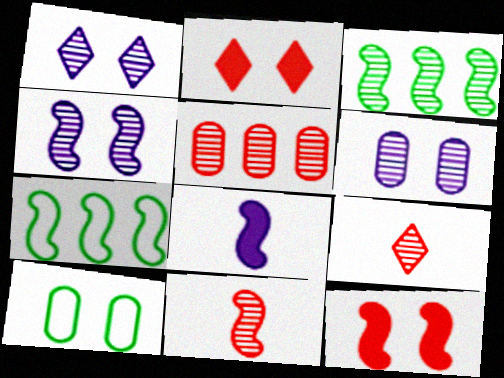[[1, 4, 6], 
[1, 10, 12], 
[2, 4, 10], 
[3, 4, 11], 
[3, 6, 9]]